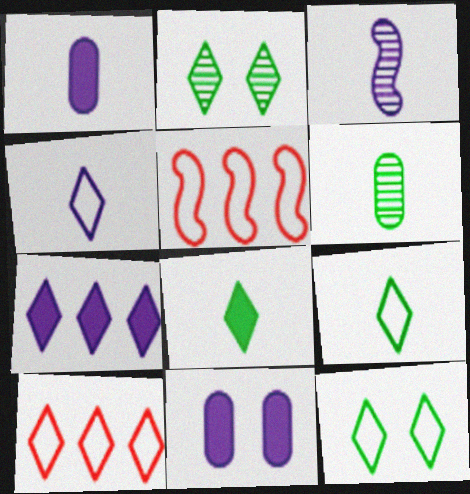[[1, 2, 5], 
[1, 3, 4], 
[4, 10, 12]]